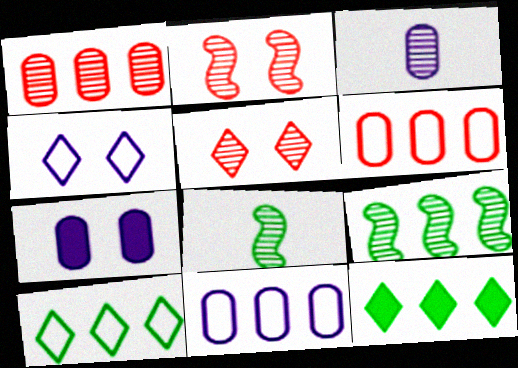[[3, 5, 9], 
[3, 7, 11]]